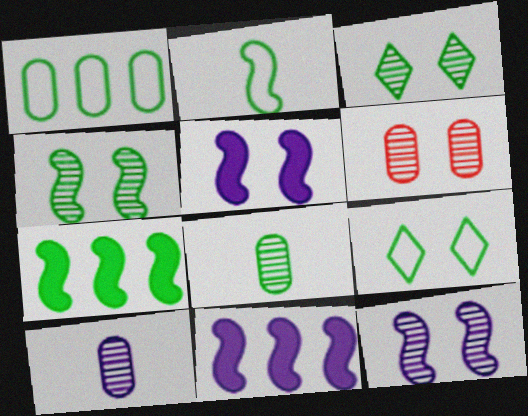[[1, 2, 9], 
[2, 4, 7], 
[3, 6, 12], 
[5, 6, 9], 
[7, 8, 9]]